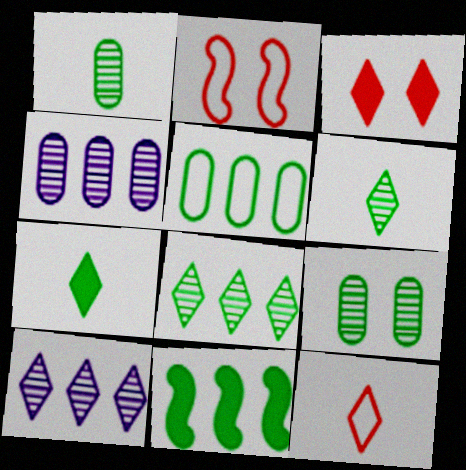[[2, 4, 7], 
[5, 8, 11]]